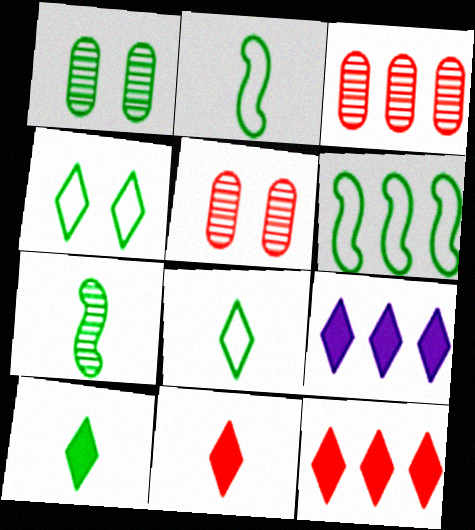[[1, 6, 10], 
[2, 5, 9], 
[3, 6, 9]]